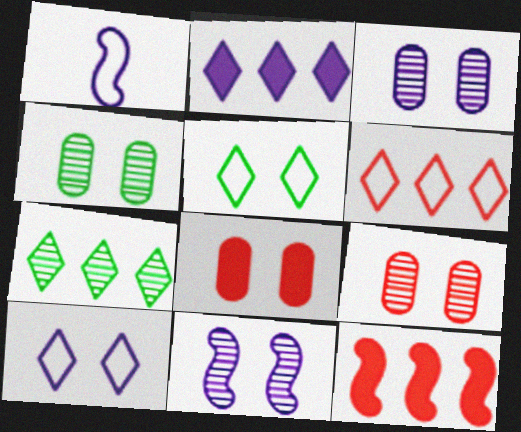[[1, 2, 3], 
[1, 7, 8], 
[2, 6, 7], 
[3, 4, 9], 
[5, 8, 11]]